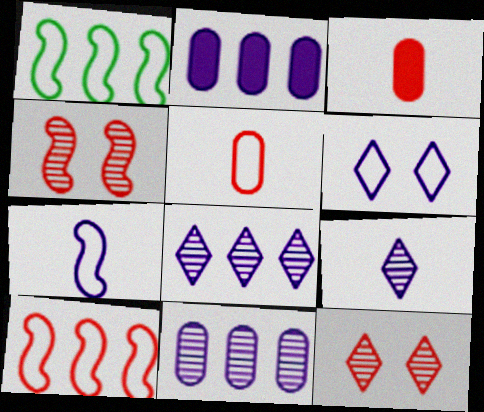[[1, 5, 6], 
[3, 10, 12]]